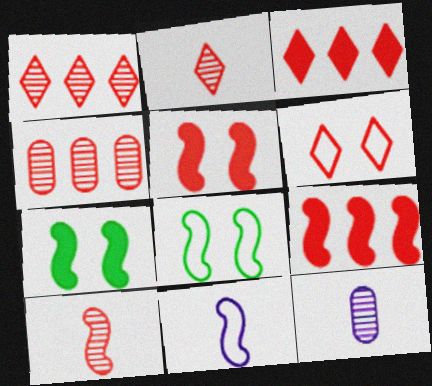[[2, 3, 6], 
[3, 8, 12]]